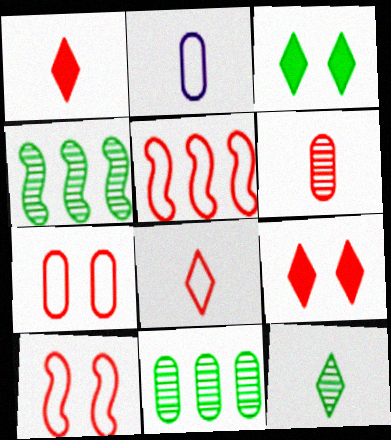[[2, 4, 9], 
[5, 6, 9], 
[5, 7, 8]]